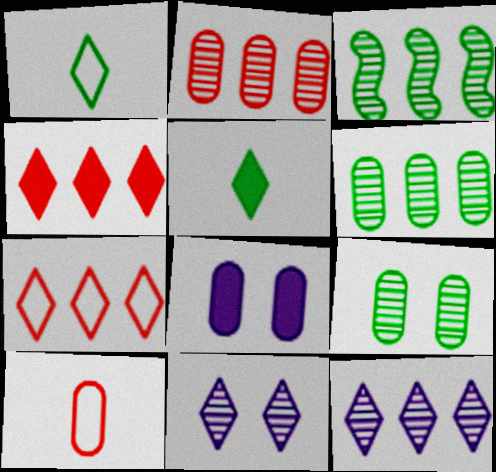[[1, 4, 11], 
[2, 3, 12], 
[5, 7, 11], 
[6, 8, 10]]